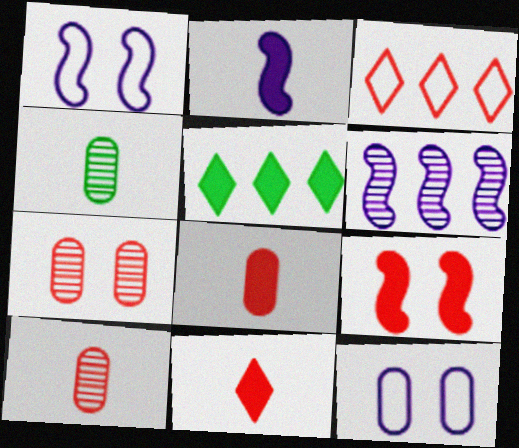[[1, 2, 6], 
[1, 5, 10], 
[3, 9, 10]]